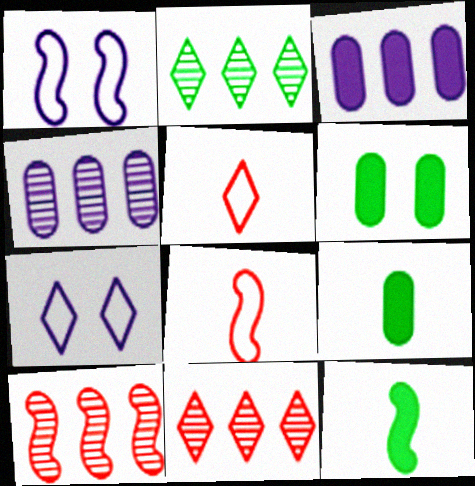[[1, 9, 11], 
[1, 10, 12], 
[2, 4, 10], 
[7, 9, 10]]